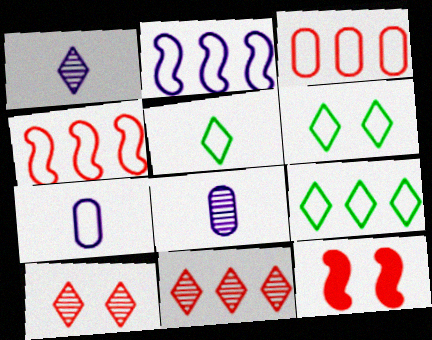[[2, 3, 9], 
[4, 6, 7], 
[5, 6, 9], 
[8, 9, 12]]